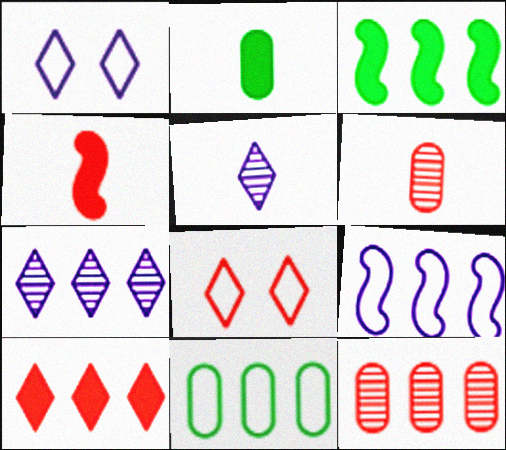[[1, 3, 6], 
[4, 8, 12]]